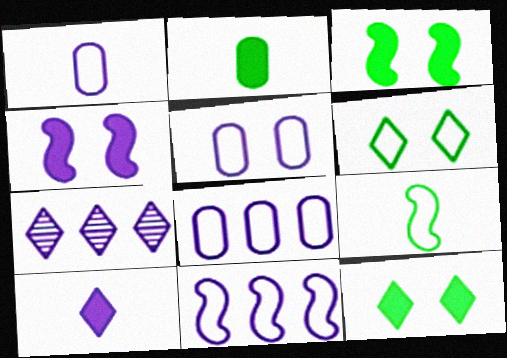[[1, 4, 7], 
[1, 5, 8]]